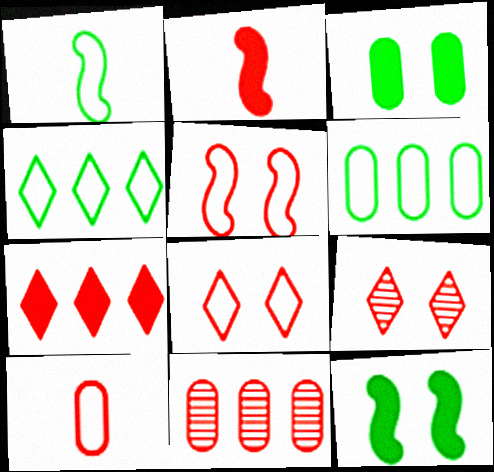[[2, 8, 11]]